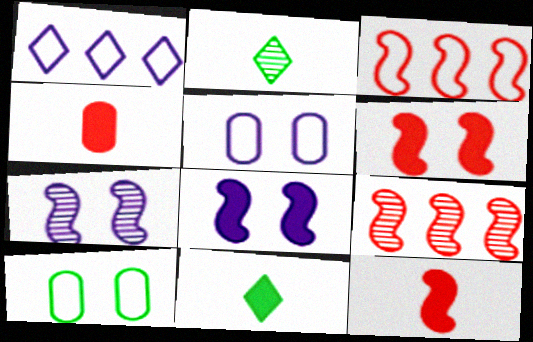[[5, 9, 11]]